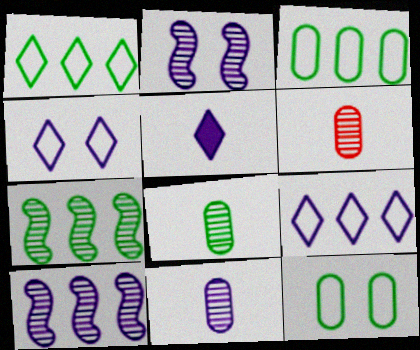[[6, 8, 11]]